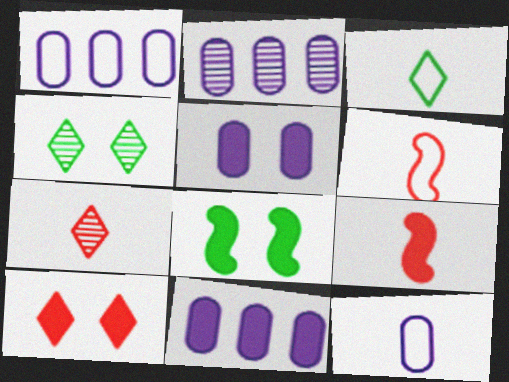[[1, 2, 11], 
[1, 4, 9], 
[1, 7, 8], 
[2, 5, 12], 
[3, 6, 12], 
[4, 6, 11], 
[5, 8, 10]]